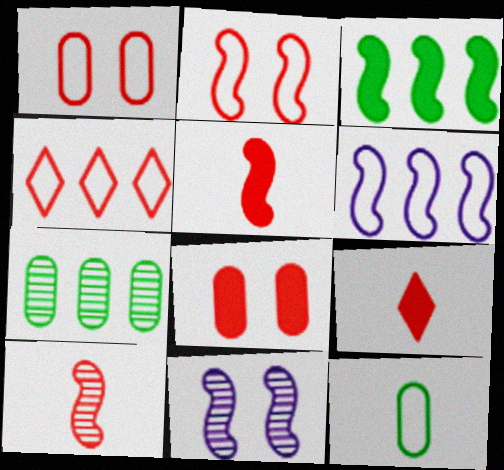[[4, 8, 10]]